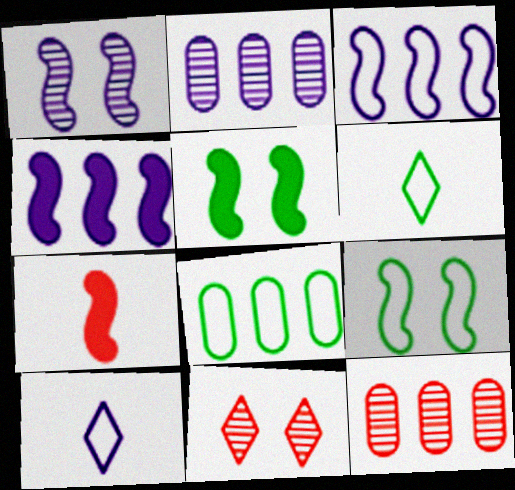[[4, 5, 7], 
[5, 10, 12], 
[6, 8, 9]]